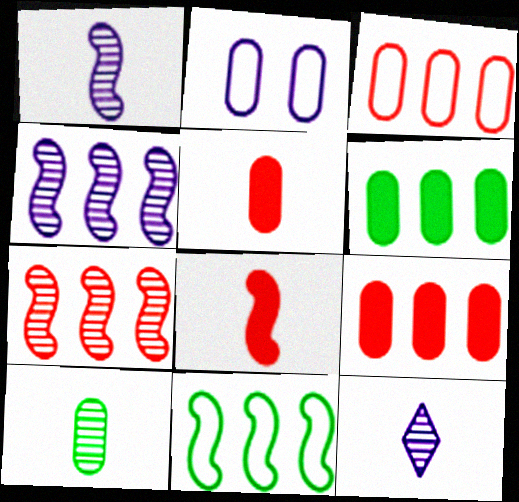[[2, 9, 10]]